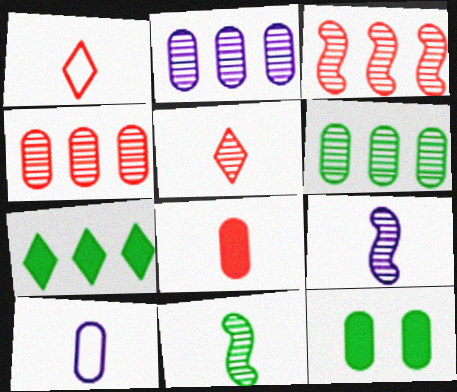[[2, 4, 6], 
[4, 10, 12]]